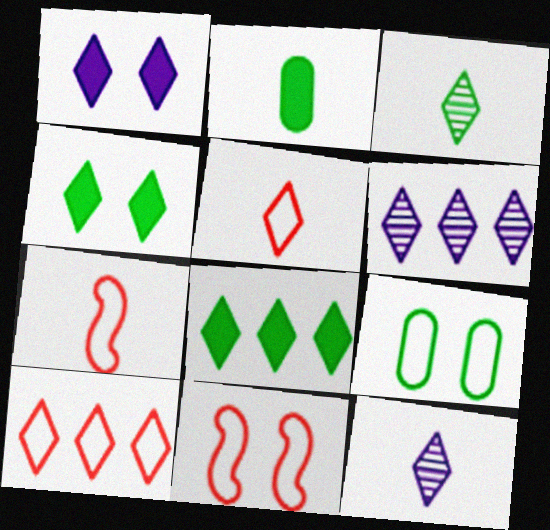[[1, 3, 10], 
[2, 6, 11], 
[2, 7, 12], 
[4, 5, 6], 
[4, 10, 12], 
[6, 8, 10]]